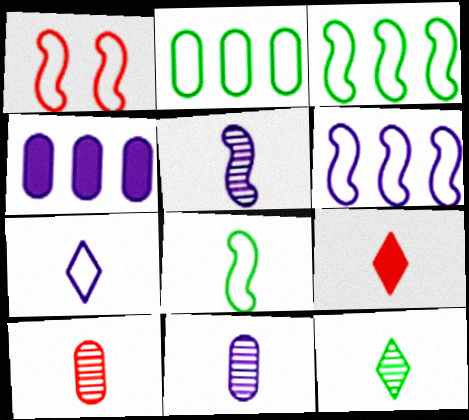[[1, 2, 7], 
[1, 4, 12], 
[1, 6, 8], 
[5, 10, 12], 
[7, 9, 12], 
[8, 9, 11]]